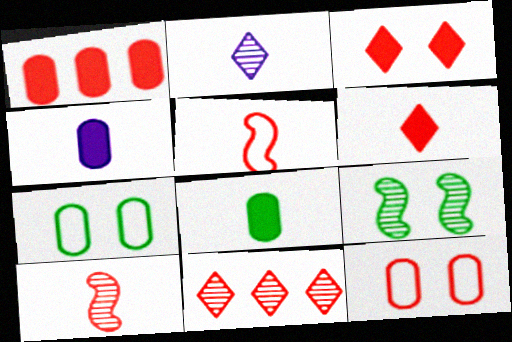[[2, 5, 8]]